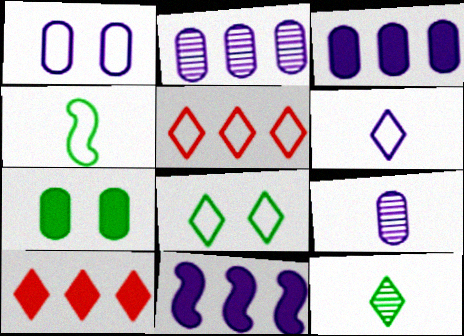[[1, 3, 9], 
[1, 4, 5], 
[5, 6, 8]]